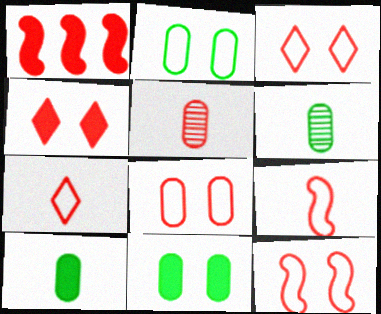[[1, 3, 5], 
[3, 8, 12]]